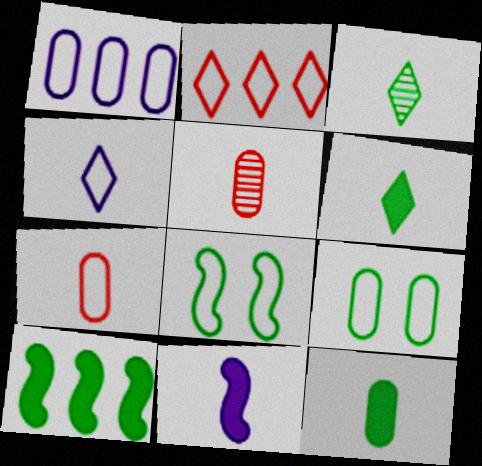[[1, 7, 9], 
[3, 7, 11], 
[3, 9, 10]]